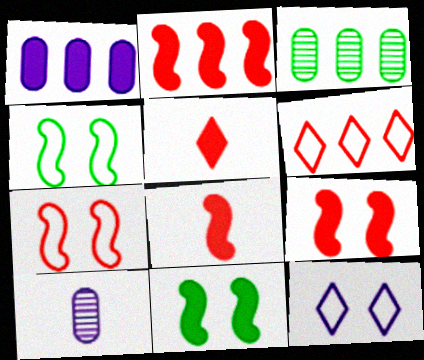[[1, 5, 11], 
[2, 8, 9], 
[3, 8, 12], 
[6, 10, 11]]